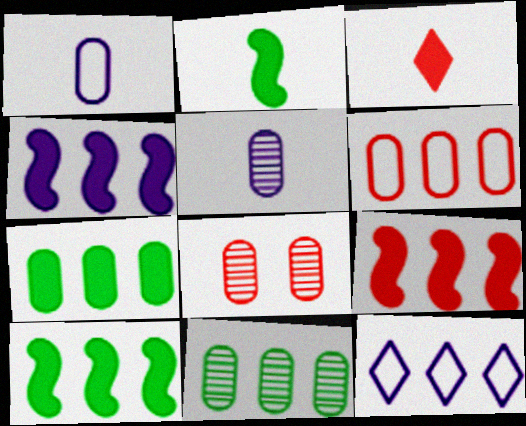[[1, 7, 8], 
[2, 8, 12], 
[4, 9, 10], 
[5, 8, 11], 
[9, 11, 12]]